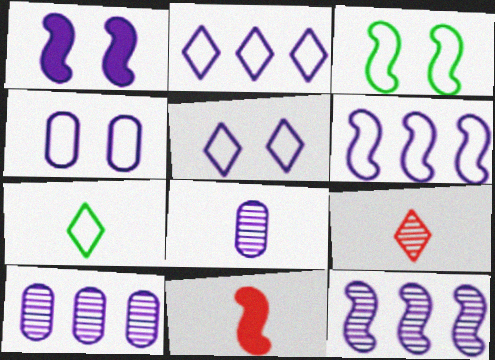[[1, 2, 8], 
[3, 11, 12], 
[7, 8, 11]]